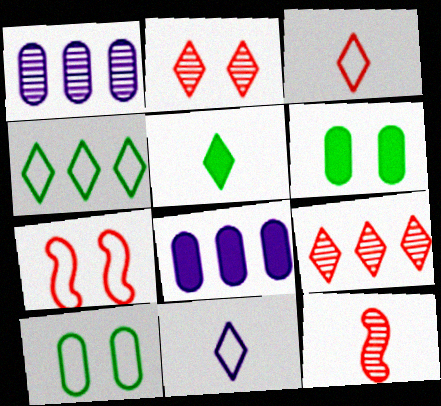[[1, 5, 7]]